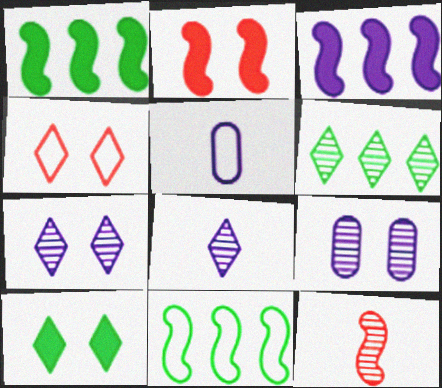[[2, 5, 6], 
[3, 5, 7], 
[4, 5, 11], 
[4, 7, 10], 
[6, 9, 12]]